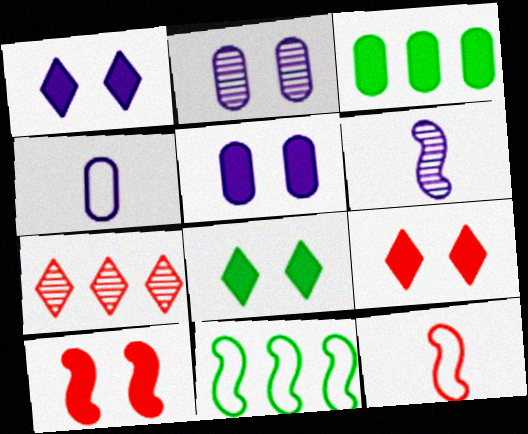[[1, 8, 9], 
[5, 8, 10], 
[6, 10, 11]]